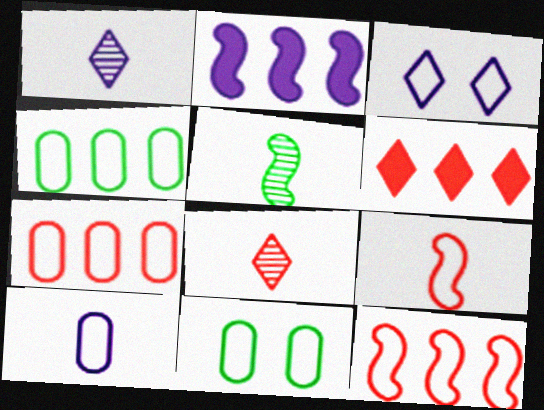[[2, 8, 11], 
[3, 4, 9], 
[7, 10, 11]]